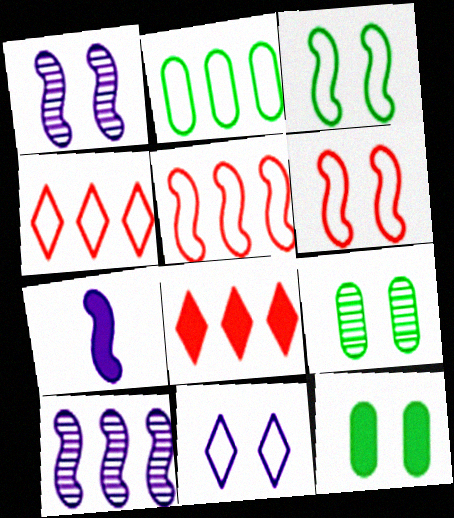[[2, 8, 10], 
[4, 7, 9], 
[7, 8, 12]]